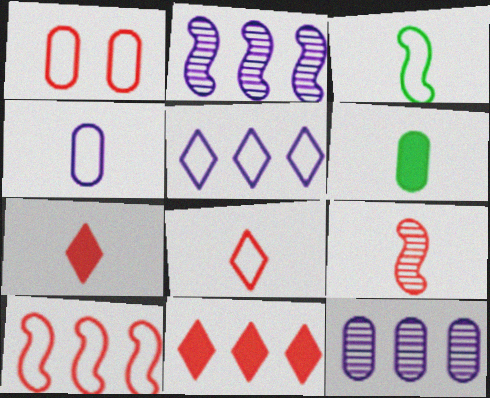[[1, 3, 5], 
[1, 6, 12], 
[1, 8, 10], 
[1, 9, 11], 
[3, 4, 8]]